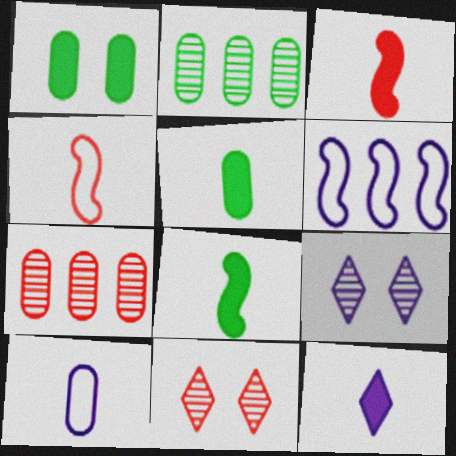[[1, 7, 10], 
[3, 5, 12], 
[5, 6, 11]]